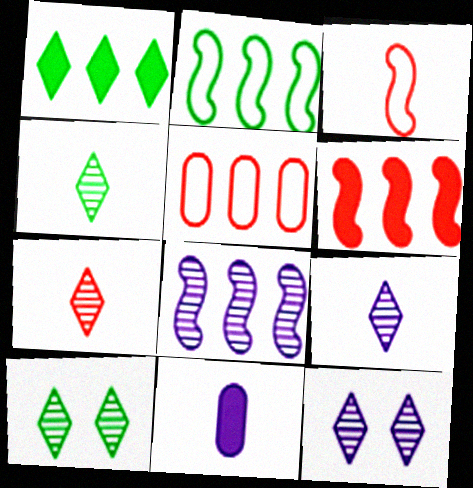[[1, 5, 8], 
[2, 6, 8], 
[3, 4, 11], 
[4, 7, 9]]